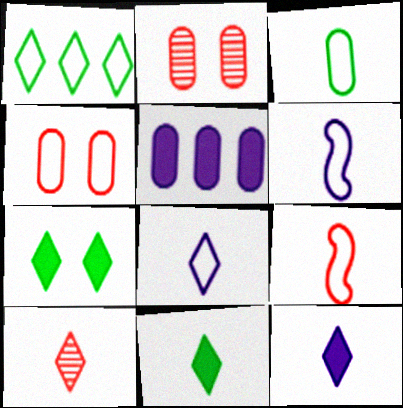[[1, 4, 6], 
[2, 3, 5], 
[3, 8, 9], 
[8, 10, 11]]